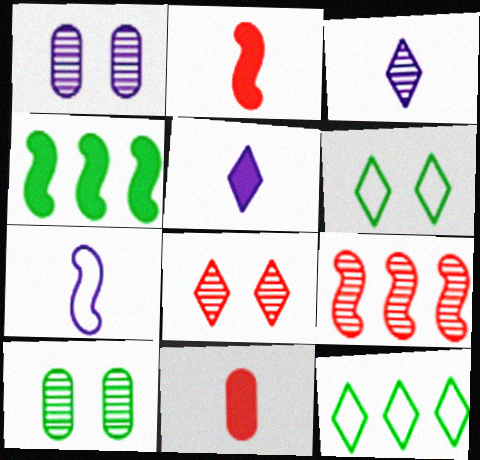[[1, 2, 12], 
[3, 9, 10], 
[5, 8, 12]]